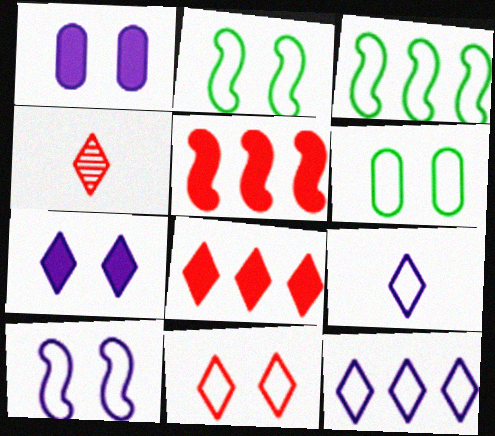[[1, 3, 4], 
[4, 8, 11], 
[6, 10, 11]]